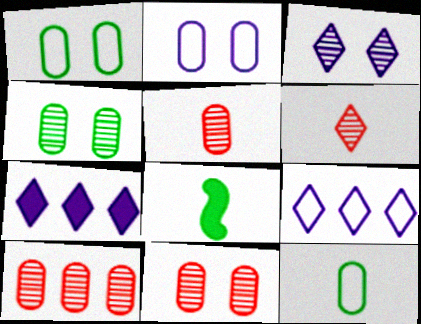[[5, 10, 11], 
[8, 9, 11]]